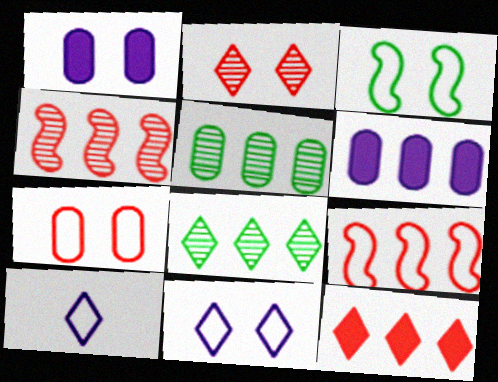[[1, 2, 3], 
[3, 7, 11], 
[6, 8, 9]]